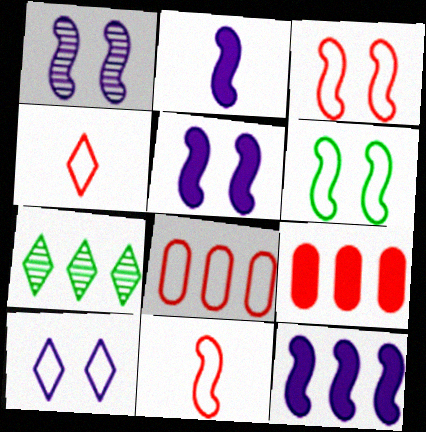[[2, 5, 12], 
[3, 4, 8], 
[7, 8, 12]]